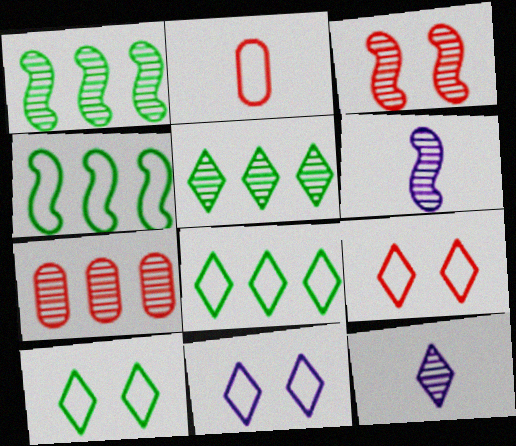[[1, 3, 6], 
[2, 4, 11], 
[9, 10, 11]]